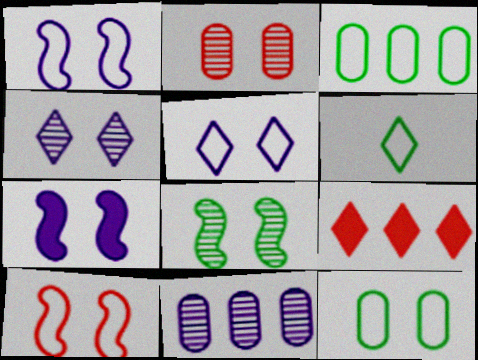[[2, 4, 8], 
[4, 6, 9], 
[5, 10, 12], 
[7, 8, 10]]